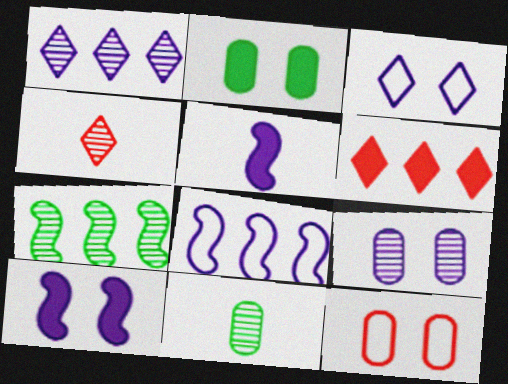[[2, 4, 8], 
[2, 5, 6], 
[2, 9, 12], 
[3, 9, 10], 
[4, 7, 9]]